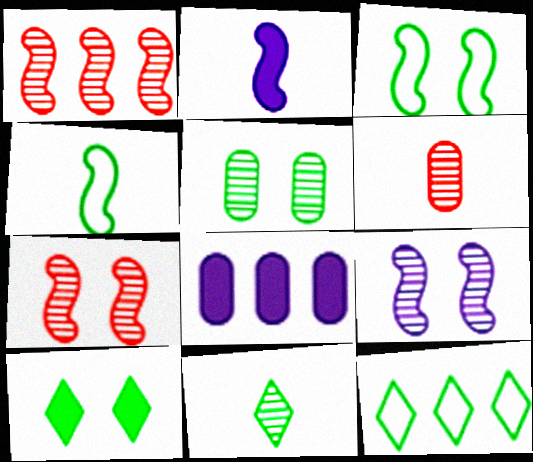[[1, 2, 3], 
[1, 8, 12], 
[3, 5, 10], 
[10, 11, 12]]